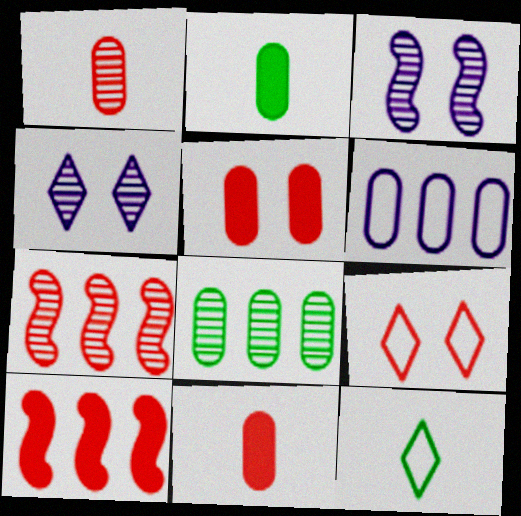[[1, 9, 10], 
[7, 9, 11]]